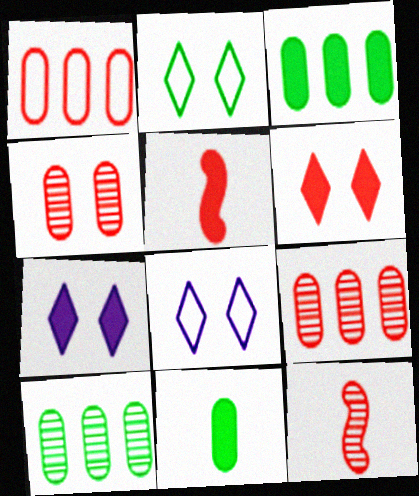[[1, 6, 12], 
[3, 5, 7], 
[3, 8, 12], 
[5, 8, 10]]